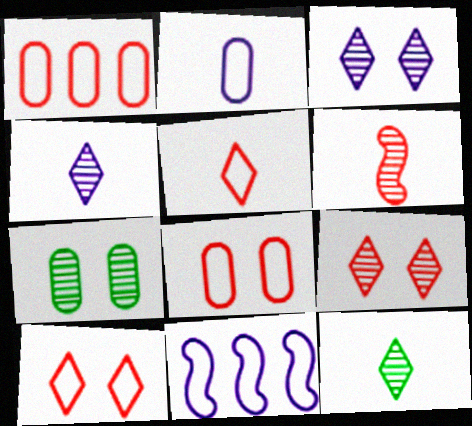[]